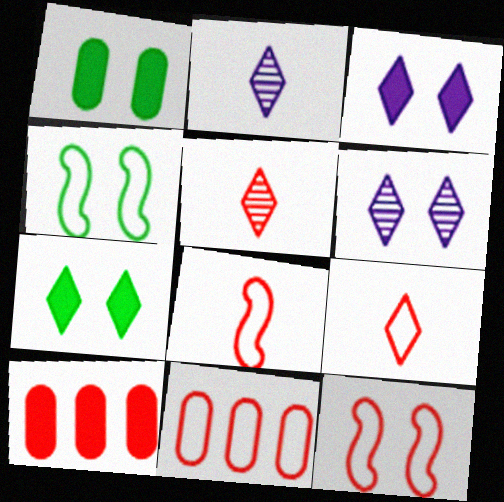[[1, 6, 12], 
[2, 4, 10], 
[5, 10, 12], 
[9, 11, 12]]